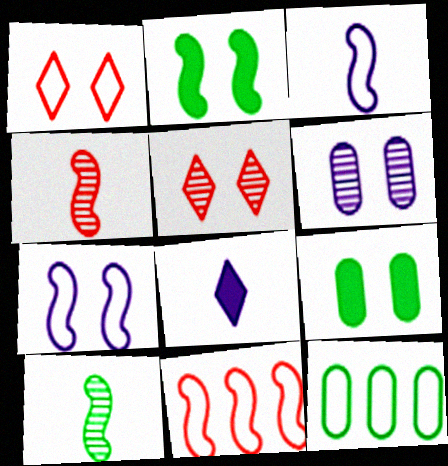[[1, 2, 6], 
[1, 3, 12], 
[5, 7, 9]]